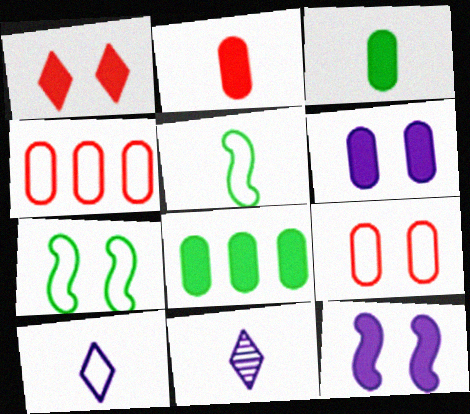[[2, 5, 11], 
[2, 6, 8], 
[4, 7, 10]]